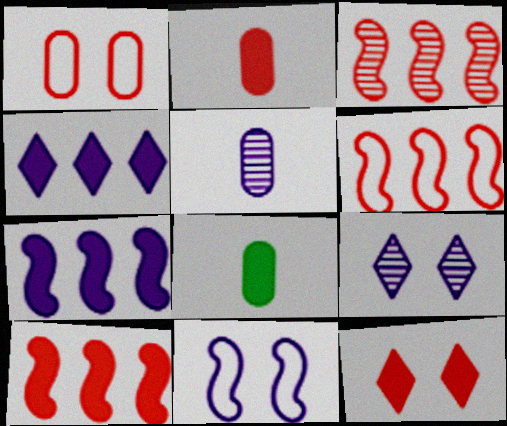[[2, 10, 12], 
[3, 6, 10], 
[4, 5, 11], 
[6, 8, 9], 
[7, 8, 12]]